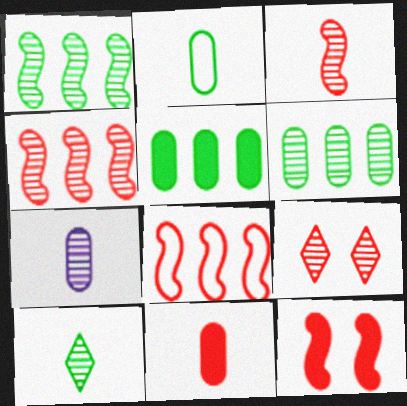[[1, 7, 9], 
[2, 7, 11], 
[3, 7, 10], 
[3, 8, 12], 
[8, 9, 11]]